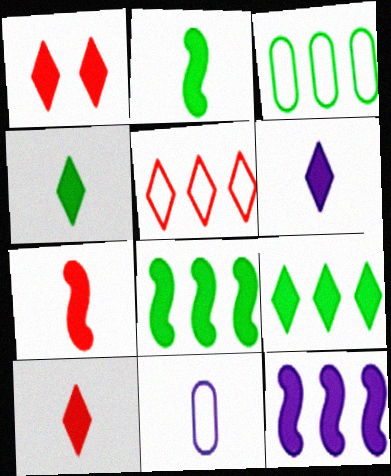[[1, 6, 9], 
[4, 6, 10]]